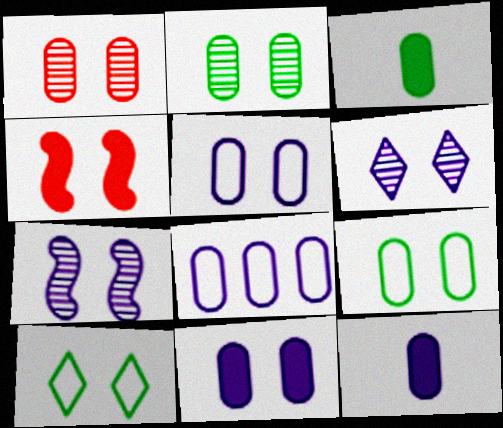[[1, 3, 8], 
[1, 9, 11], 
[4, 6, 9]]